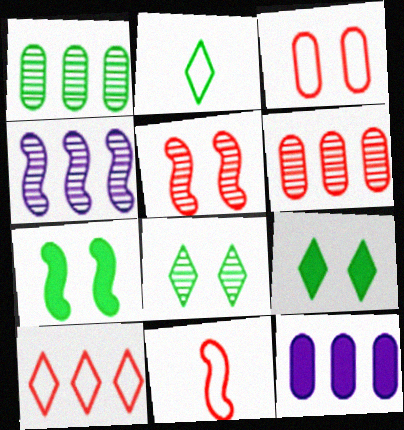[[1, 2, 7], 
[2, 5, 12], 
[3, 10, 11], 
[4, 7, 11], 
[8, 11, 12]]